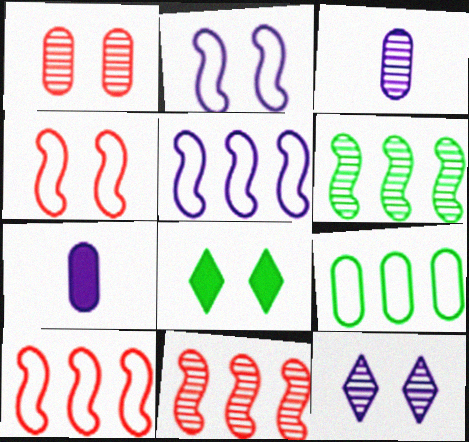[[1, 2, 8], 
[1, 7, 9], 
[3, 8, 10], 
[5, 7, 12]]